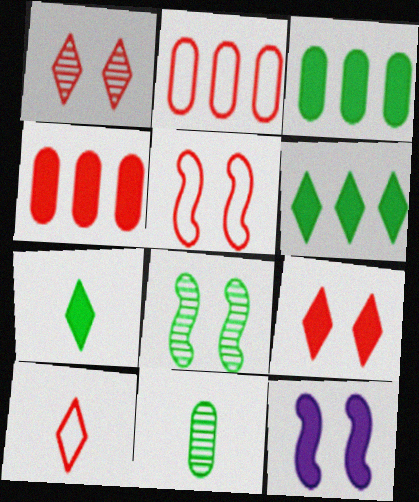[[2, 5, 10], 
[4, 7, 12], 
[5, 8, 12]]